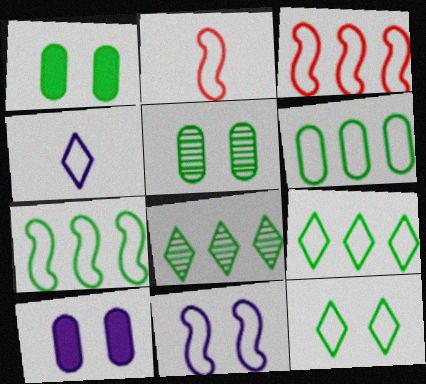[[2, 7, 11], 
[2, 8, 10], 
[6, 7, 9]]